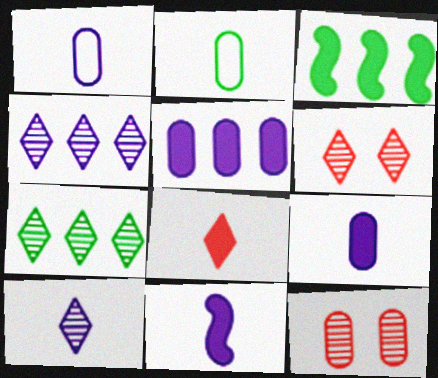[[1, 3, 6], 
[1, 10, 11], 
[2, 5, 12], 
[6, 7, 10]]